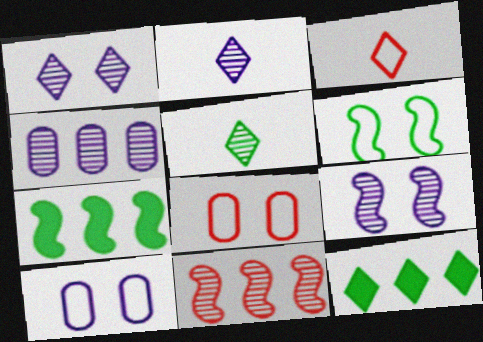[[1, 3, 12], 
[2, 4, 9], 
[2, 7, 8]]